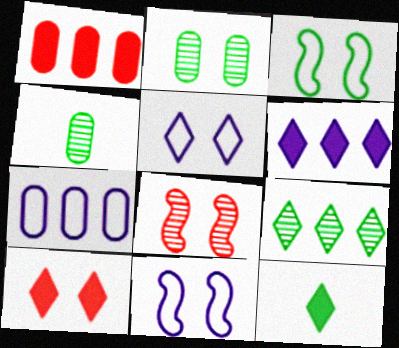[[2, 10, 11], 
[6, 10, 12], 
[7, 8, 12]]